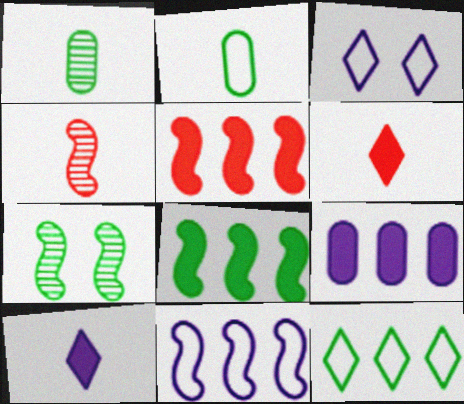[[1, 3, 5], 
[2, 4, 10]]